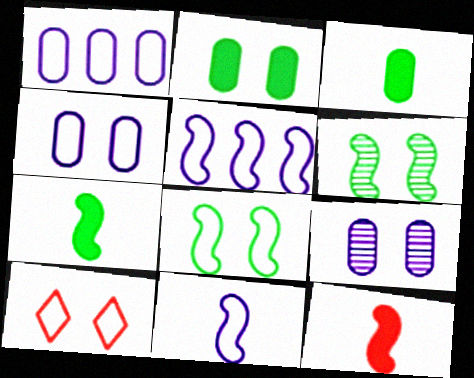[[4, 8, 10], 
[5, 6, 12]]